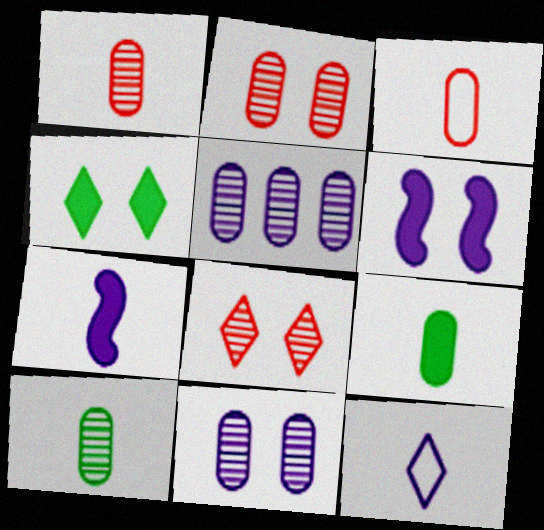[[2, 5, 10], 
[5, 6, 12]]